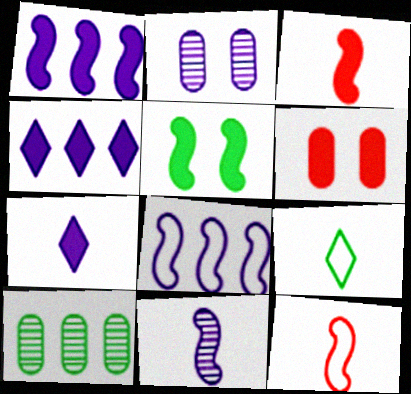[[1, 3, 5], 
[2, 7, 8], 
[5, 9, 10]]